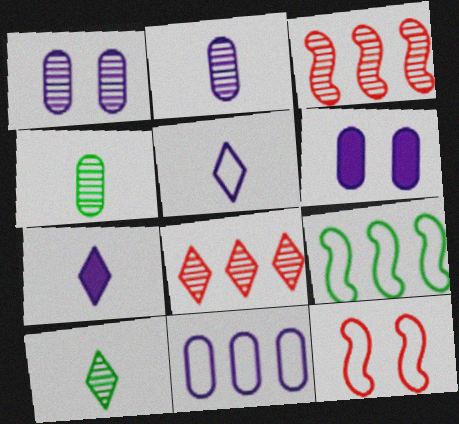[[1, 3, 10], 
[2, 6, 11]]